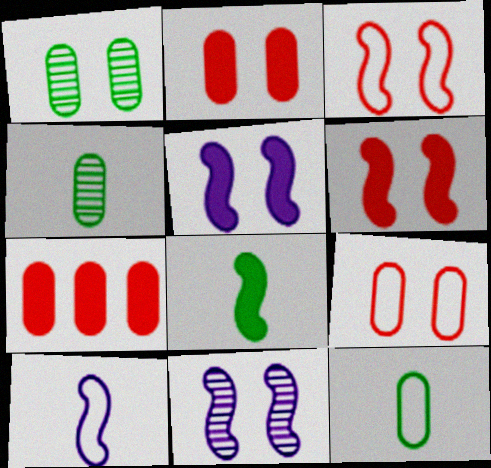[]